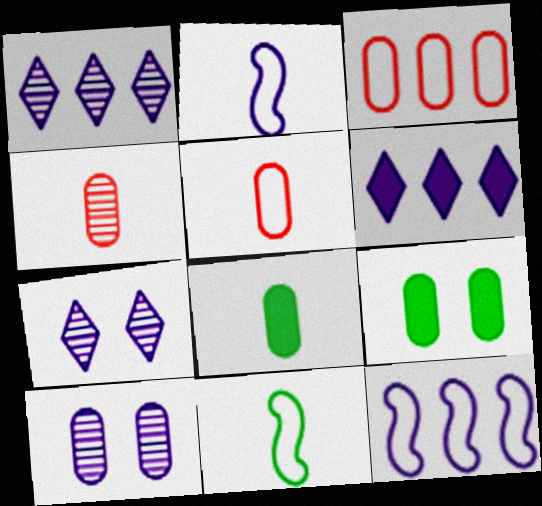[[2, 6, 10], 
[3, 8, 10]]